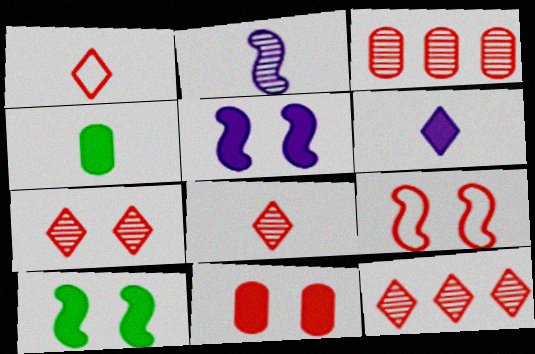[[1, 2, 4], 
[7, 8, 12], 
[7, 9, 11]]